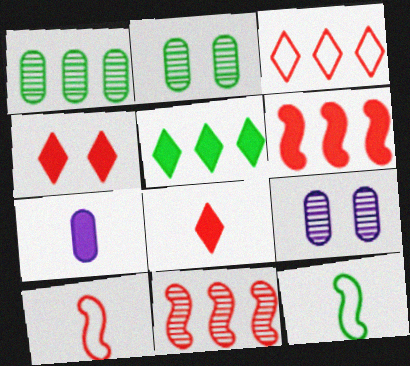[[2, 5, 12], 
[5, 9, 10]]